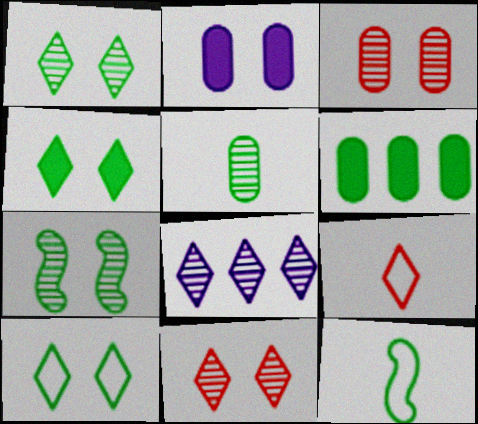[[1, 4, 10], 
[1, 6, 12], 
[4, 8, 9]]